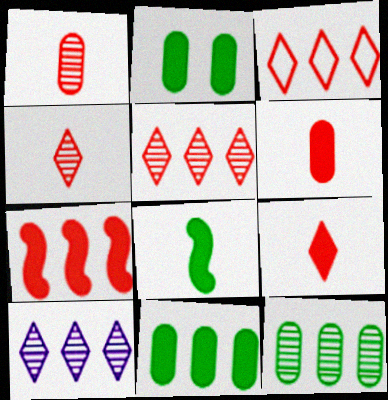[]